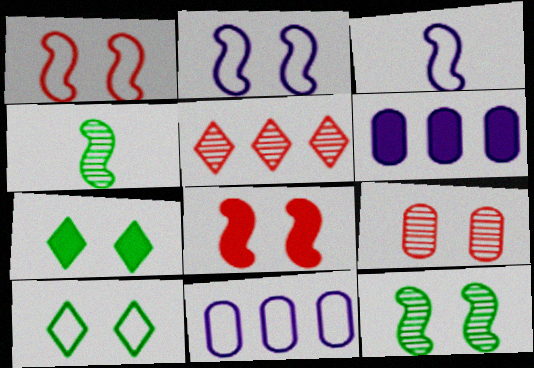[[2, 7, 9], 
[2, 8, 12]]